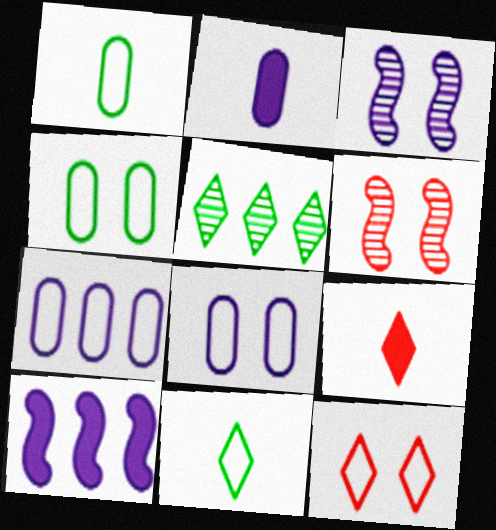[]